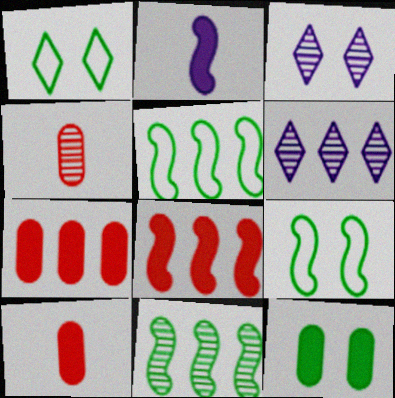[[3, 4, 11], 
[3, 5, 10], 
[5, 6, 7], 
[6, 9, 10]]